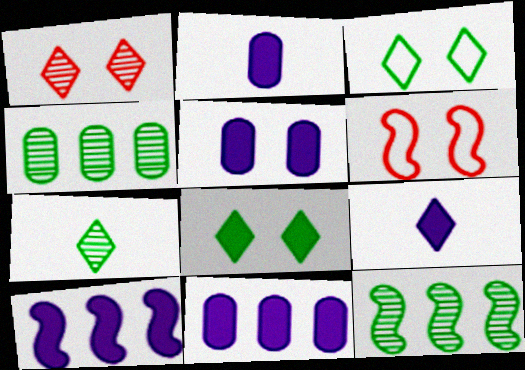[[2, 5, 11], 
[4, 6, 9], 
[5, 9, 10], 
[6, 7, 11]]